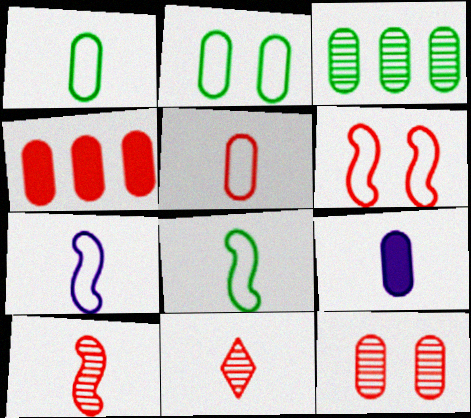[[4, 5, 12], 
[4, 6, 11], 
[8, 9, 11]]